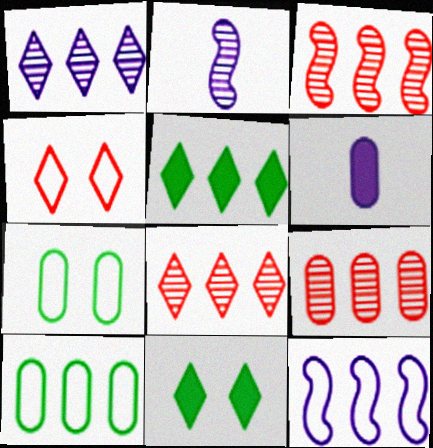[[3, 8, 9], 
[5, 9, 12], 
[6, 7, 9]]